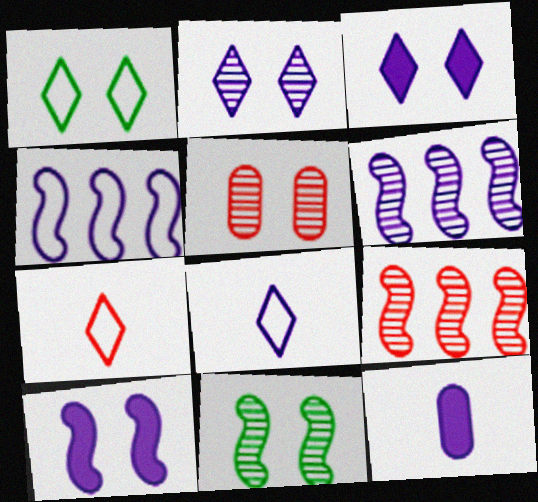[[1, 5, 10], 
[1, 9, 12], 
[2, 4, 12], 
[2, 5, 11]]